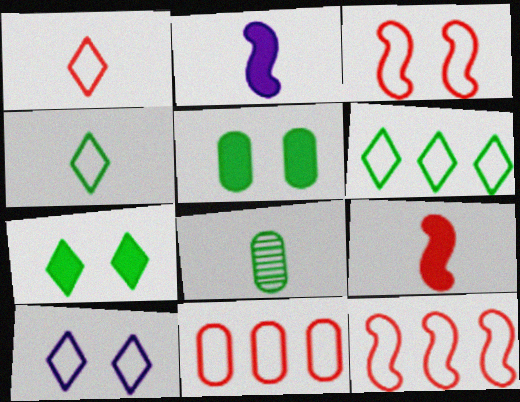[[1, 2, 8], 
[1, 3, 11], 
[1, 6, 10]]